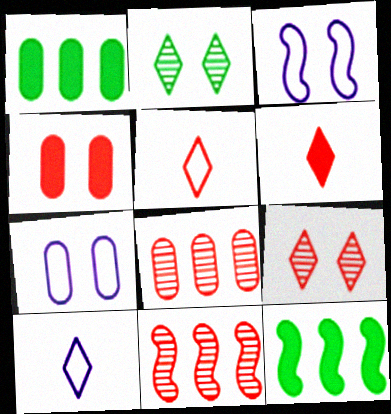[[2, 3, 4], 
[4, 5, 11]]